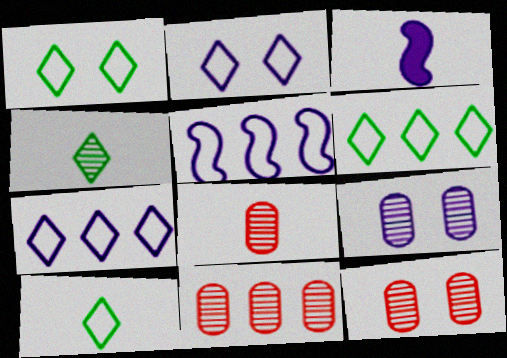[[1, 3, 11], 
[1, 6, 10], 
[3, 6, 12], 
[3, 7, 9], 
[3, 8, 10], 
[8, 11, 12]]